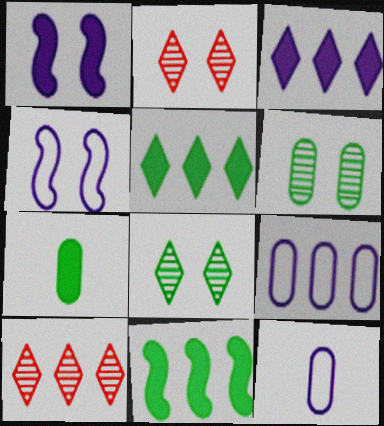[[2, 11, 12], 
[4, 7, 10], 
[9, 10, 11]]